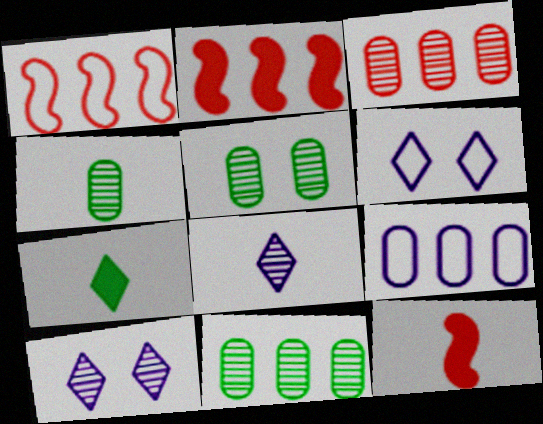[[2, 4, 6], 
[4, 5, 11], 
[6, 11, 12]]